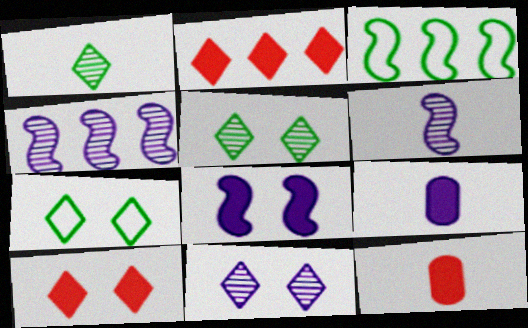[[3, 11, 12], 
[4, 7, 12], 
[7, 10, 11]]